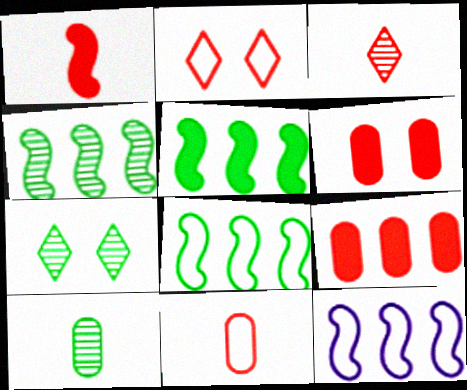[[1, 3, 11], 
[4, 5, 8], 
[4, 7, 10]]